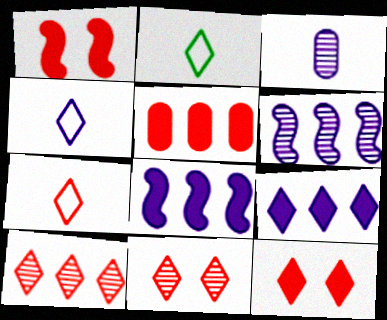[[2, 4, 7], 
[2, 9, 11], 
[7, 10, 12]]